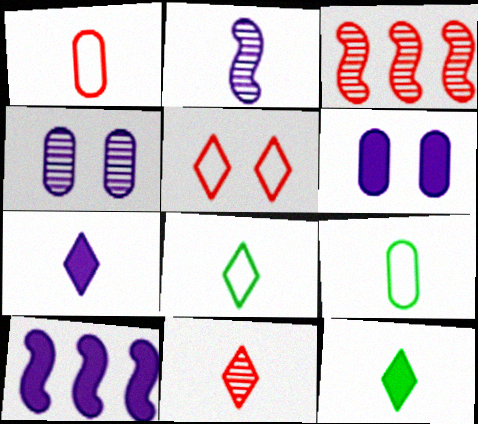[[1, 2, 12], 
[3, 6, 8], 
[6, 7, 10], 
[7, 8, 11]]